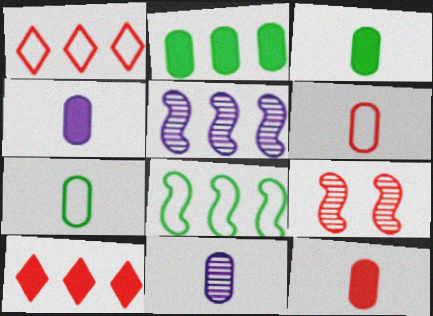[[1, 2, 5], 
[1, 9, 12], 
[3, 4, 12], 
[3, 6, 11], 
[6, 9, 10], 
[7, 11, 12]]